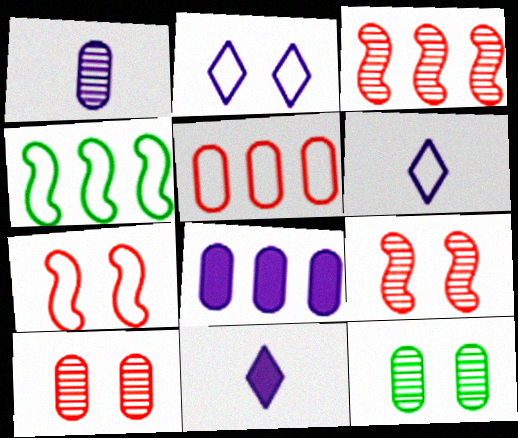[[4, 10, 11]]